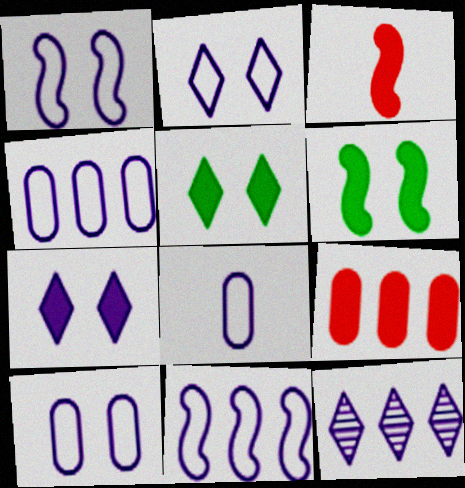[[1, 2, 10], 
[2, 8, 11], 
[4, 8, 10]]